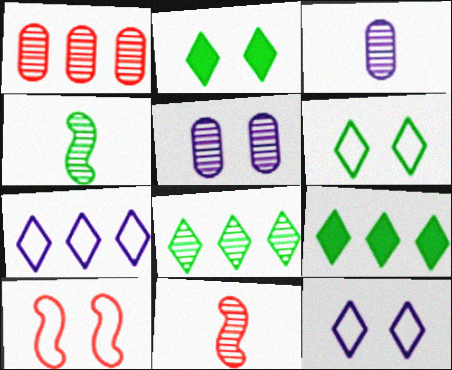[[2, 5, 10], 
[3, 9, 10], 
[5, 8, 11]]